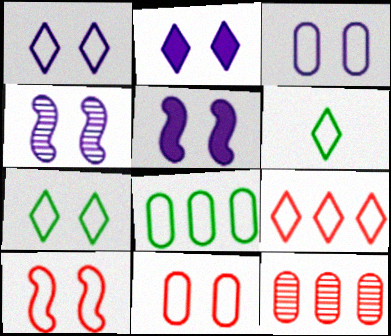[[1, 6, 9], 
[2, 3, 4], 
[3, 7, 10], 
[5, 6, 12]]